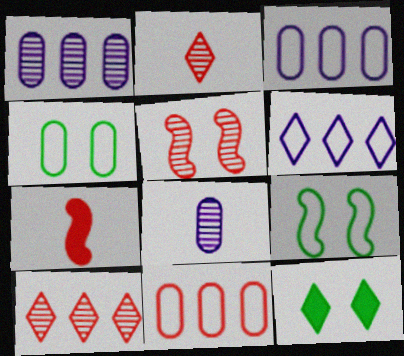[[2, 6, 12]]